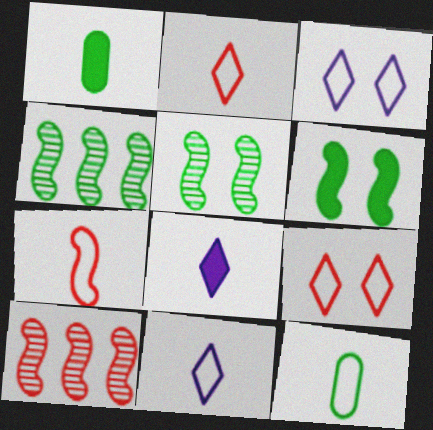[[1, 3, 10], 
[7, 11, 12]]